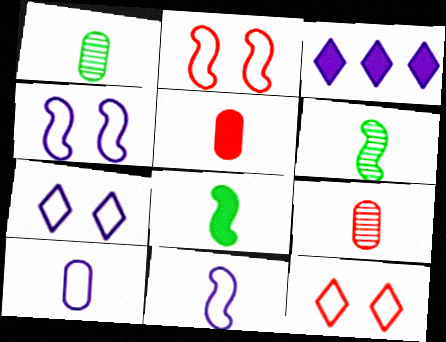[[1, 2, 3], 
[1, 5, 10]]